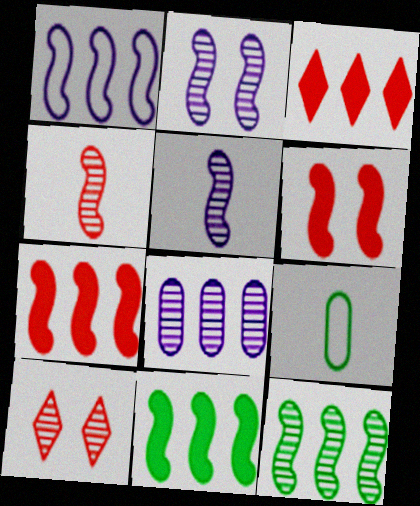[[1, 7, 12], 
[2, 3, 9], 
[2, 4, 12]]